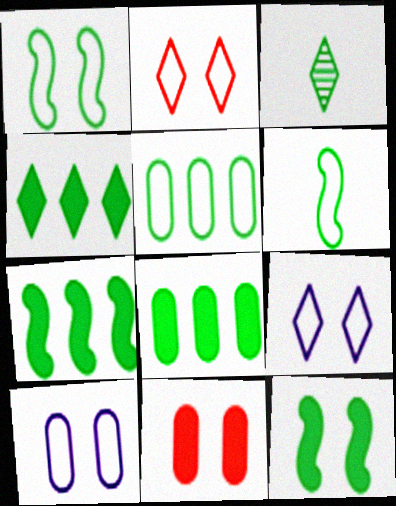[[1, 2, 10], 
[1, 3, 8], 
[3, 5, 12], 
[4, 7, 8]]